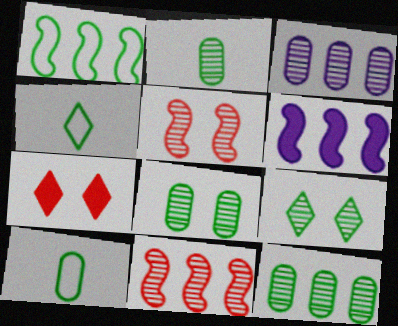[[1, 6, 11], 
[2, 8, 12]]